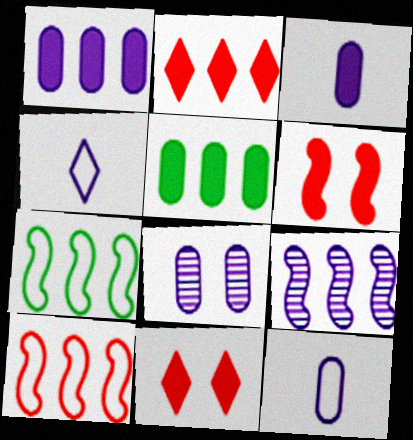[[1, 8, 12]]